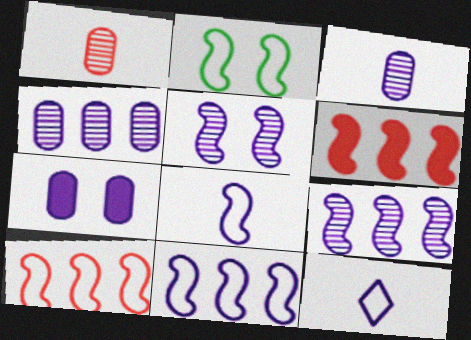[[2, 8, 10], 
[7, 9, 12]]